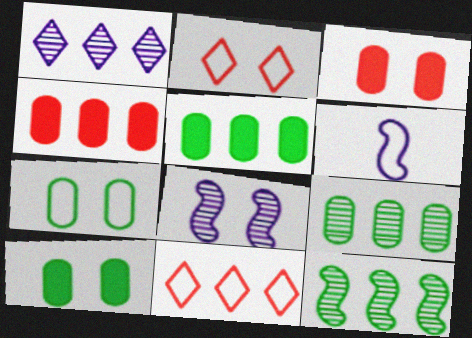[[2, 8, 10], 
[6, 7, 11]]